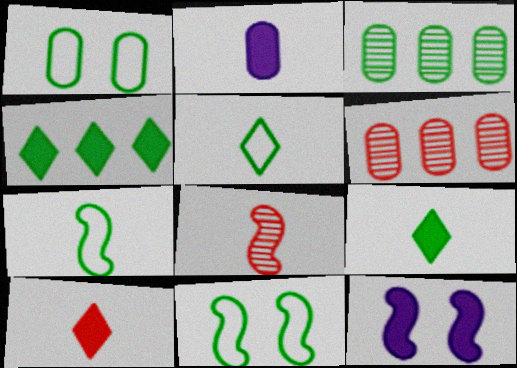[[1, 2, 6], 
[2, 5, 8], 
[3, 9, 11], 
[5, 6, 12]]